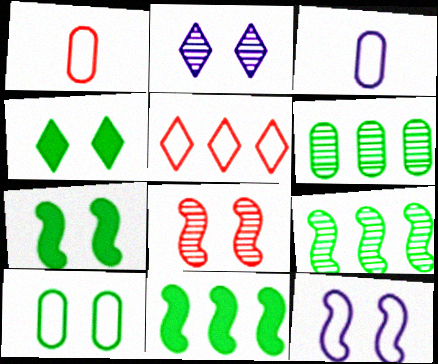[[1, 2, 11], 
[7, 8, 12]]